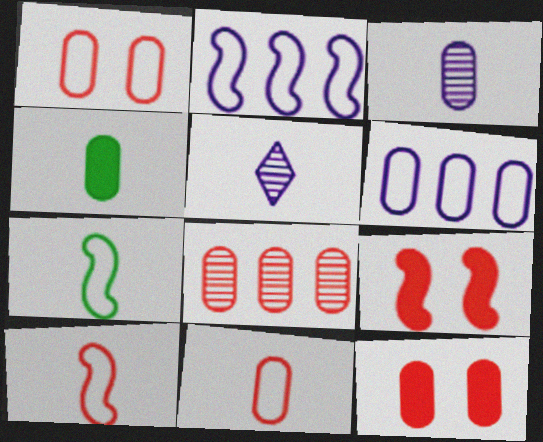[[3, 4, 11], 
[4, 5, 10], 
[8, 11, 12]]